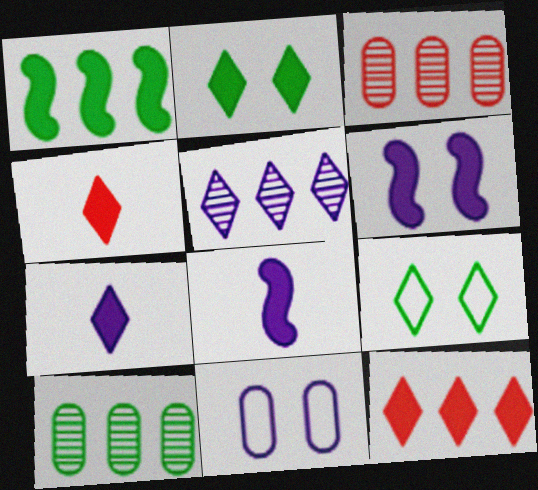[[2, 7, 12], 
[3, 8, 9], 
[4, 5, 9], 
[5, 8, 11]]